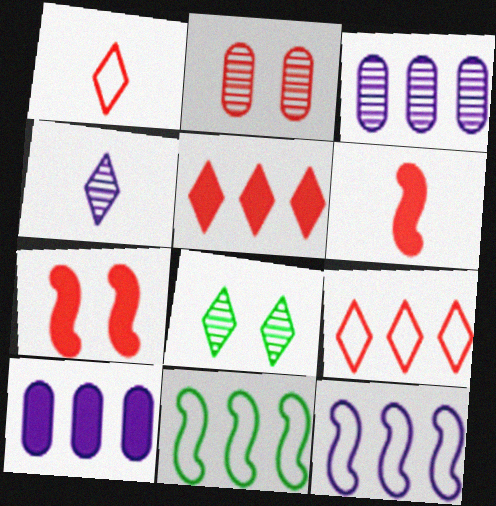[[2, 6, 9], 
[3, 5, 11]]